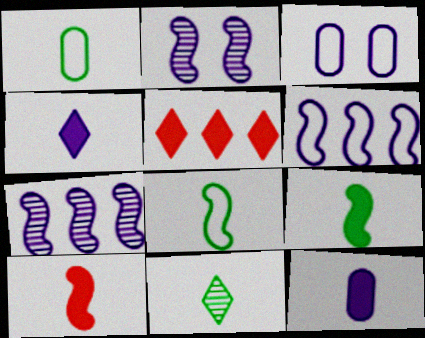[[1, 2, 5], 
[1, 9, 11], 
[3, 4, 7]]